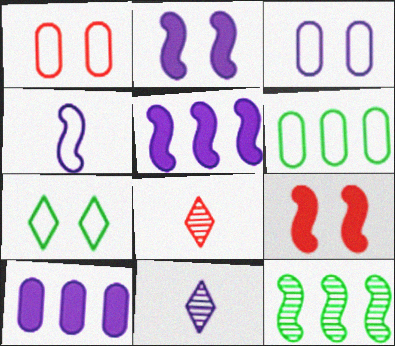[[2, 6, 8], 
[3, 5, 11], 
[4, 9, 12], 
[6, 9, 11]]